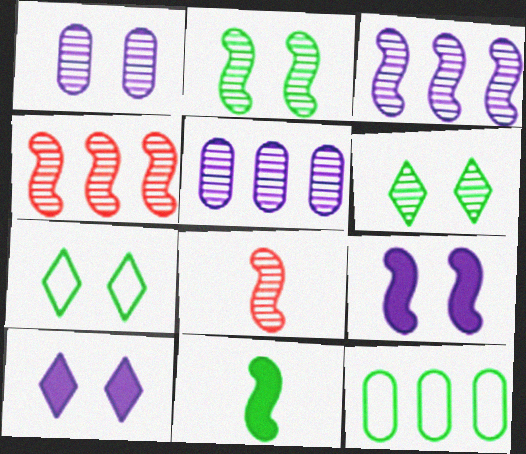[[2, 3, 8], 
[5, 6, 8], 
[6, 11, 12], 
[8, 10, 12]]